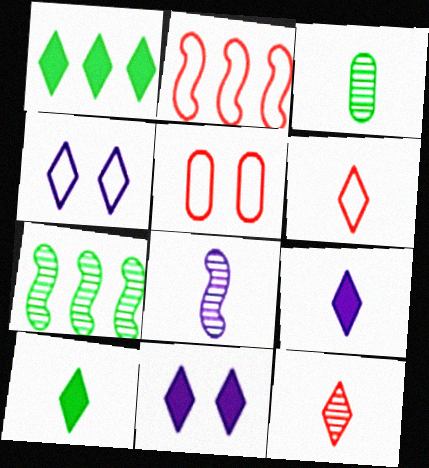[[1, 4, 12], 
[1, 5, 8], 
[2, 3, 11], 
[2, 5, 6], 
[3, 8, 12], 
[5, 7, 9]]